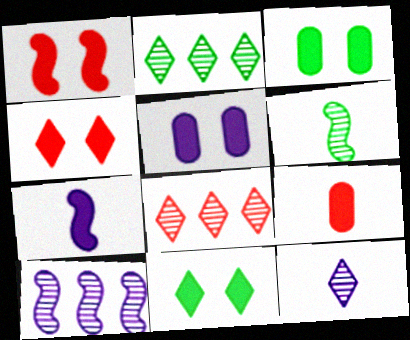[[1, 5, 11]]